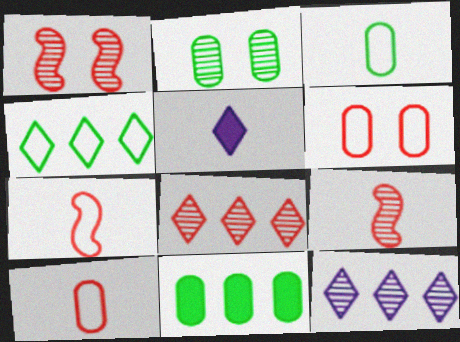[[2, 3, 11], 
[2, 9, 12], 
[3, 5, 9]]